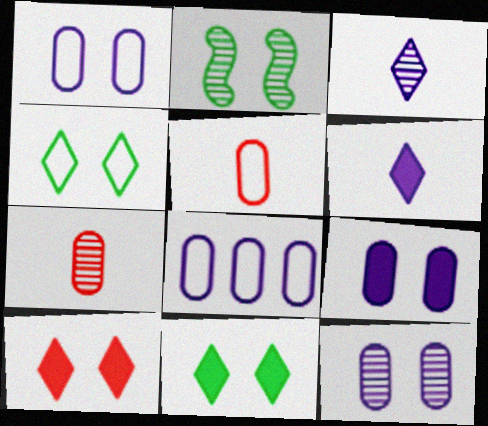[[1, 2, 10], 
[1, 9, 12]]